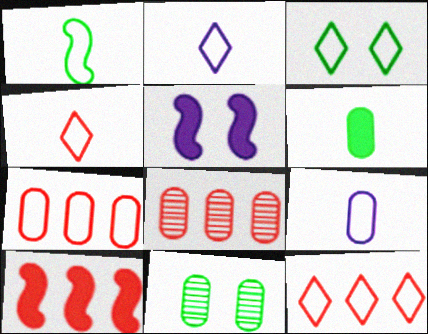[[1, 4, 9], 
[2, 3, 12], 
[2, 10, 11], 
[8, 10, 12]]